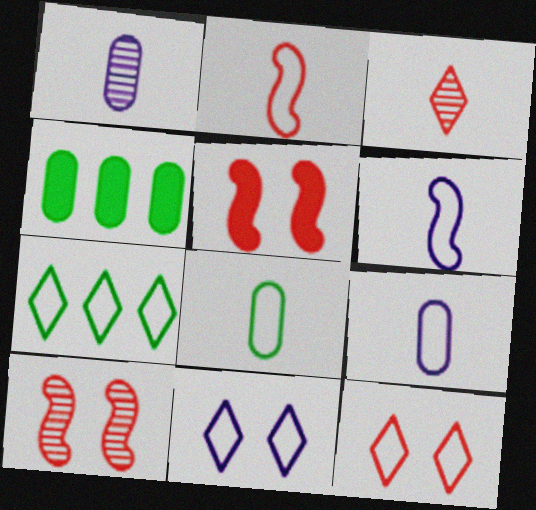[[1, 5, 7]]